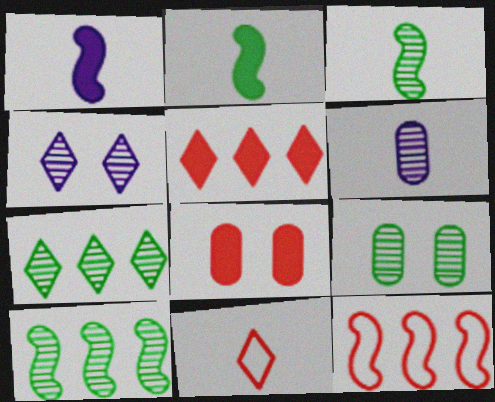[[2, 6, 11], 
[3, 7, 9]]